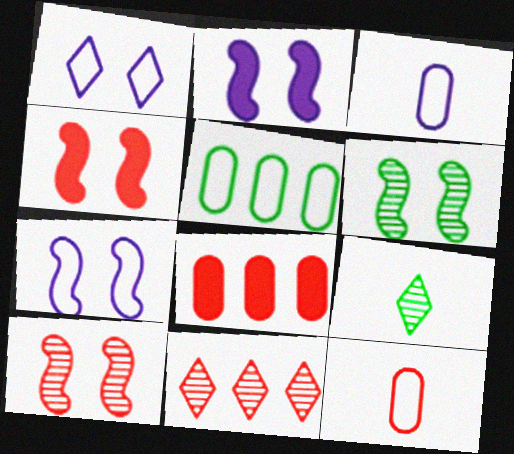[[4, 6, 7], 
[4, 11, 12], 
[7, 8, 9]]